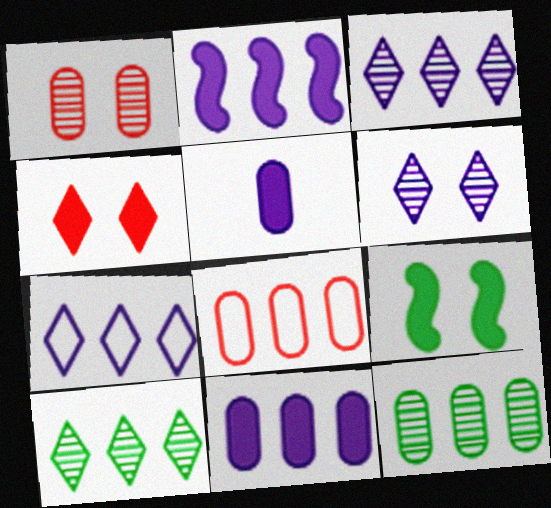[[2, 8, 10], 
[8, 11, 12]]